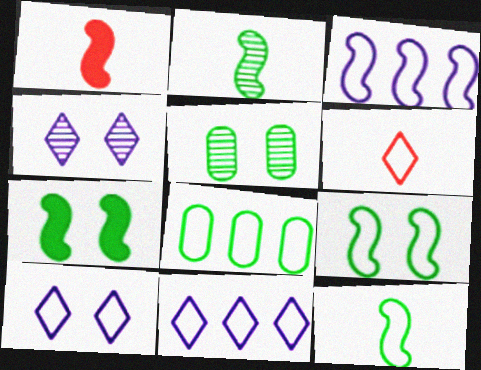[[1, 4, 8], 
[1, 5, 11]]